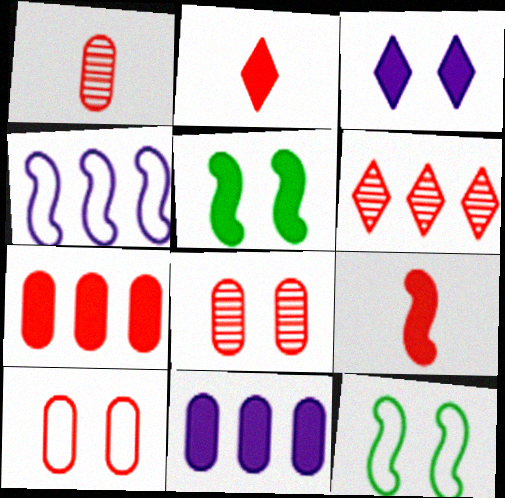[[1, 7, 10], 
[2, 5, 11], 
[3, 8, 12], 
[6, 9, 10]]